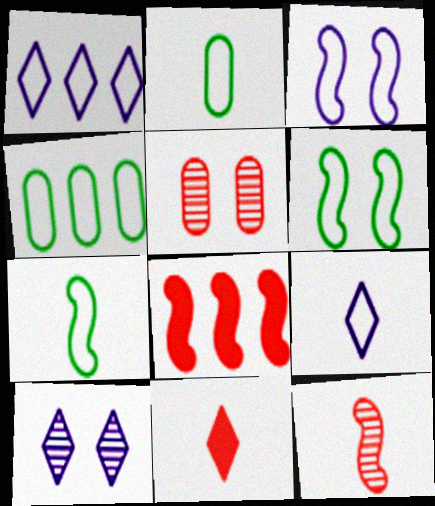[[2, 8, 10]]